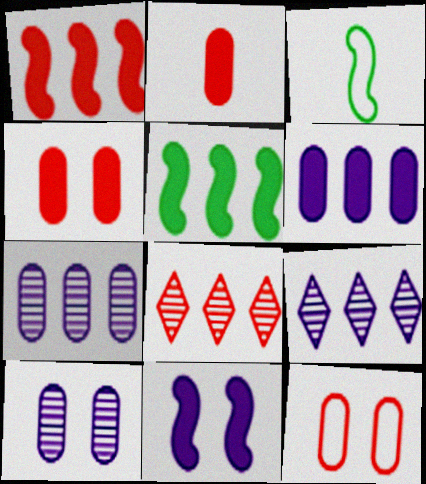[[3, 4, 9]]